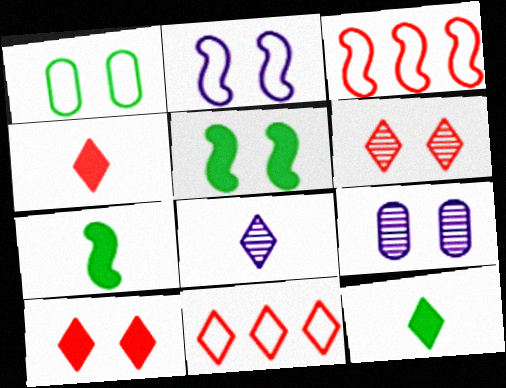[[3, 9, 12], 
[4, 6, 11], 
[7, 9, 11]]